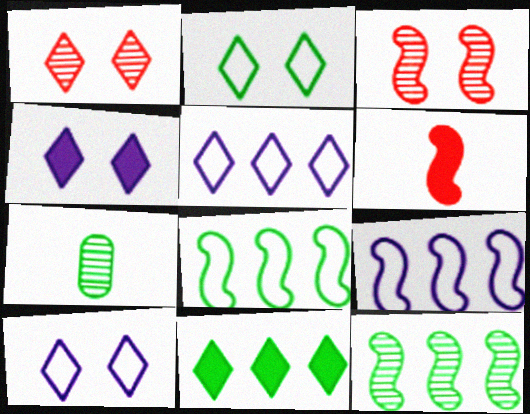[[1, 2, 4]]